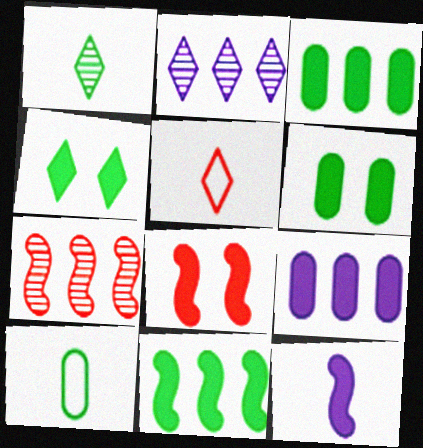[[2, 4, 5], 
[2, 8, 10], 
[8, 11, 12]]